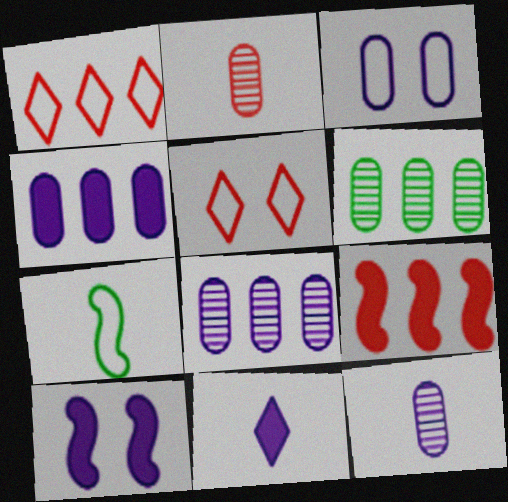[[1, 3, 7], 
[2, 5, 9], 
[2, 7, 11], 
[3, 4, 12], 
[4, 10, 11]]